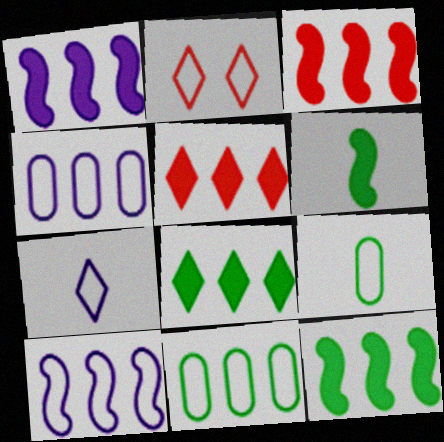[[1, 3, 12], 
[2, 9, 10]]